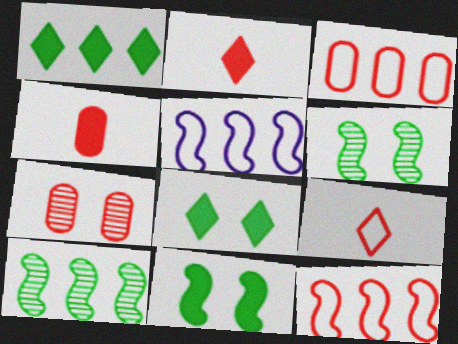[[2, 7, 12], 
[3, 4, 7]]